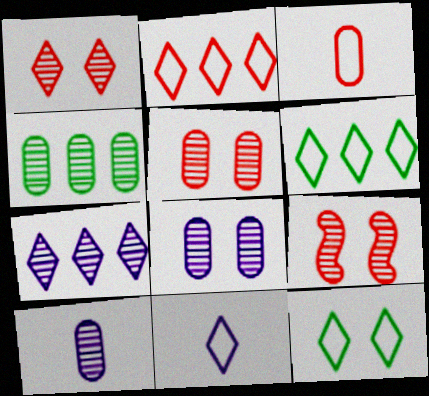[[1, 5, 9], 
[2, 11, 12], 
[4, 5, 10]]